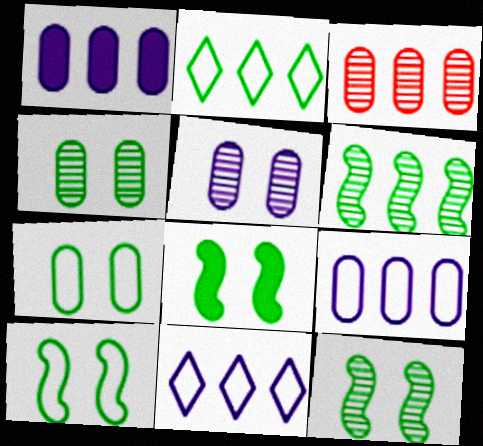[[8, 10, 12]]